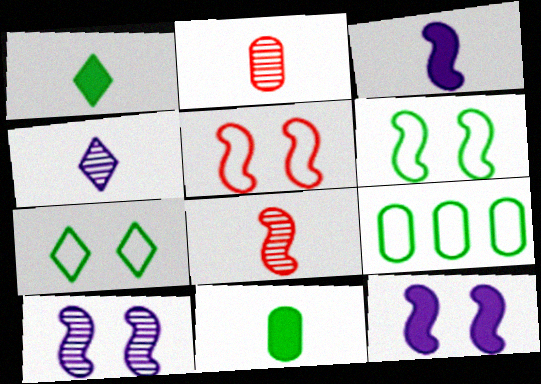[]